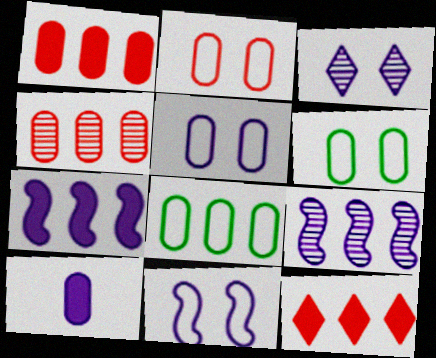[[2, 5, 6], 
[4, 6, 10], 
[8, 9, 12]]